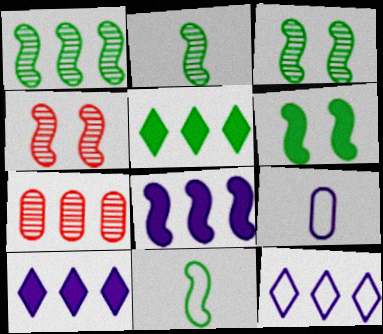[[1, 2, 3], 
[1, 6, 11], 
[4, 5, 9], 
[4, 8, 11]]